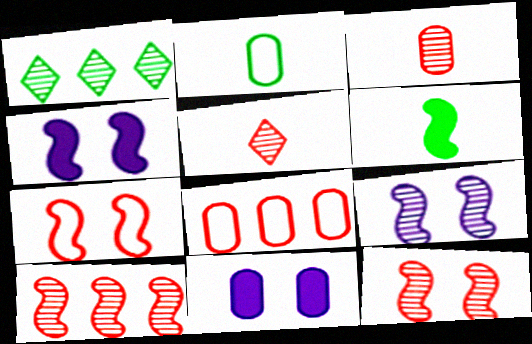[[1, 3, 9]]